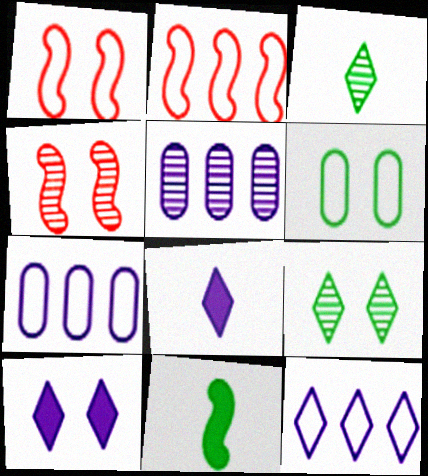[[3, 4, 5], 
[4, 6, 10]]